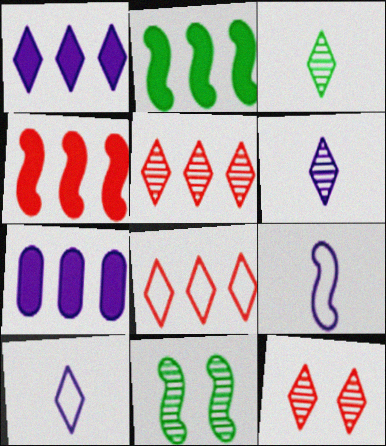[[4, 9, 11]]